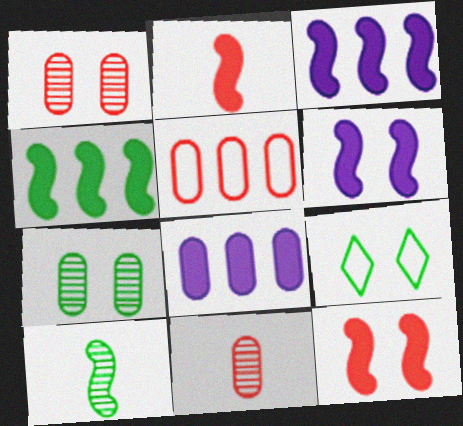[[1, 6, 9], 
[2, 4, 6], 
[3, 9, 11]]